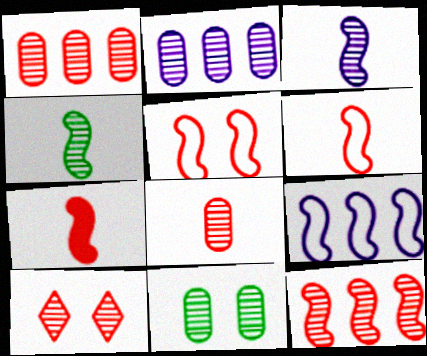[[2, 4, 10], 
[2, 8, 11], 
[5, 7, 12], 
[8, 10, 12]]